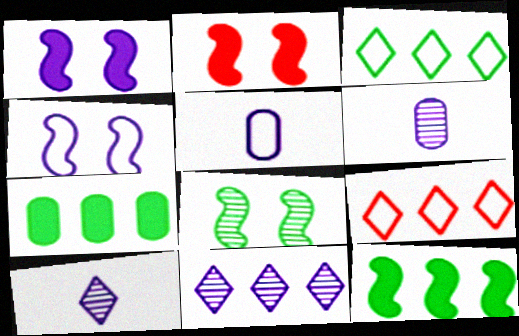[[1, 5, 11], 
[2, 3, 6], 
[2, 4, 8]]